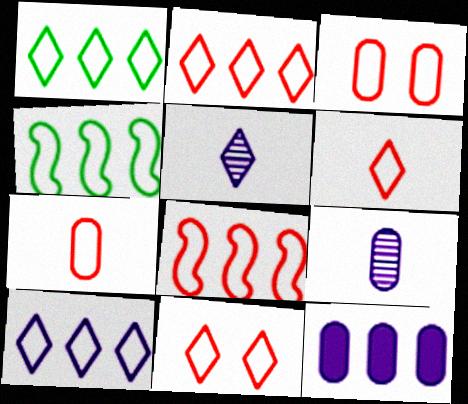[[1, 2, 10], 
[2, 6, 11], 
[3, 6, 8], 
[7, 8, 11]]